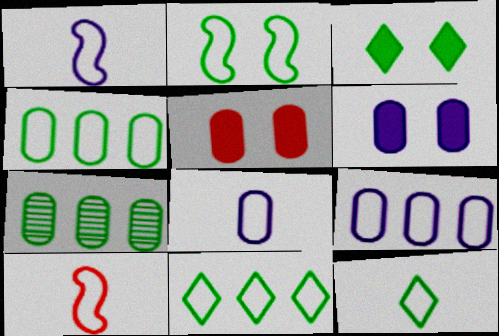[[2, 4, 12], 
[5, 7, 8], 
[8, 10, 12]]